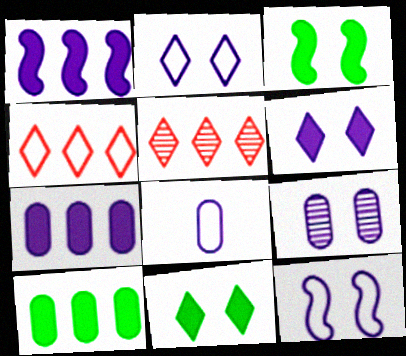[[3, 5, 8], 
[6, 9, 12], 
[7, 8, 9]]